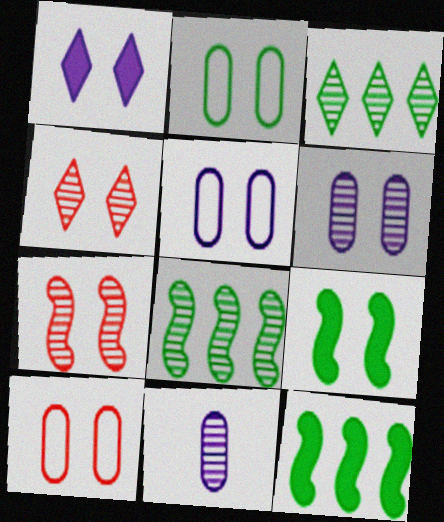[[1, 2, 7], 
[2, 5, 10], 
[3, 7, 11], 
[4, 5, 9], 
[4, 8, 11]]